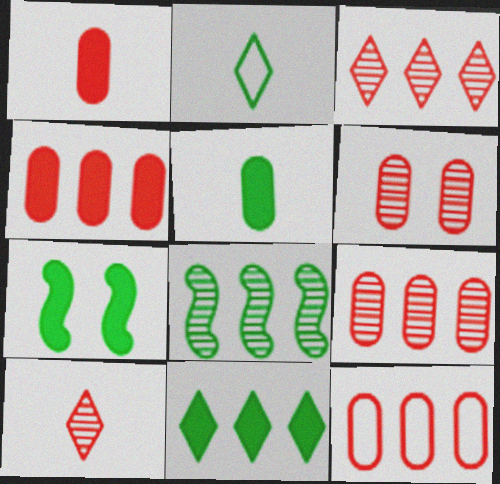[[1, 6, 12], 
[4, 9, 12], 
[5, 7, 11]]